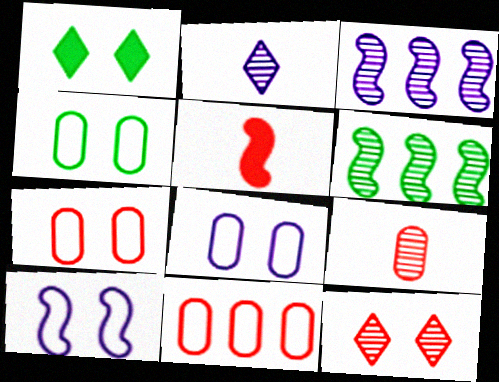[[4, 7, 8], 
[5, 6, 10], 
[5, 11, 12]]